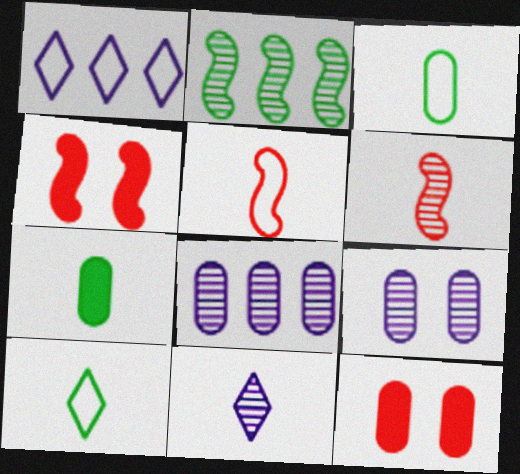[[3, 8, 12], 
[4, 8, 10], 
[5, 7, 11]]